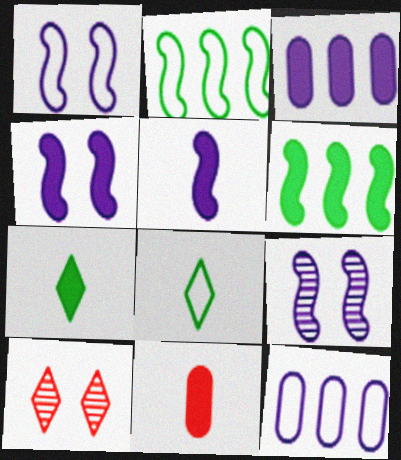[[1, 4, 9], 
[5, 7, 11]]